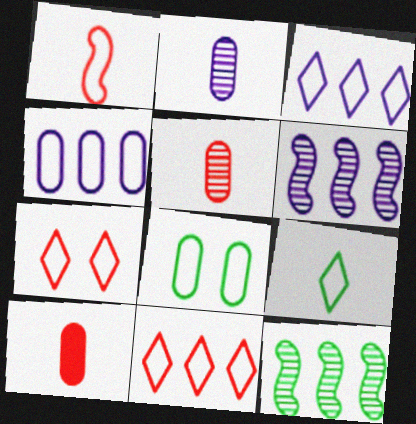[[1, 3, 8], 
[3, 7, 9]]